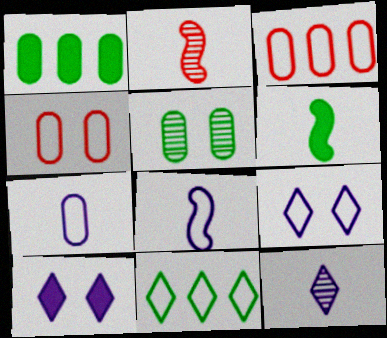[[1, 2, 9], 
[2, 6, 8], 
[4, 8, 11], 
[5, 6, 11]]